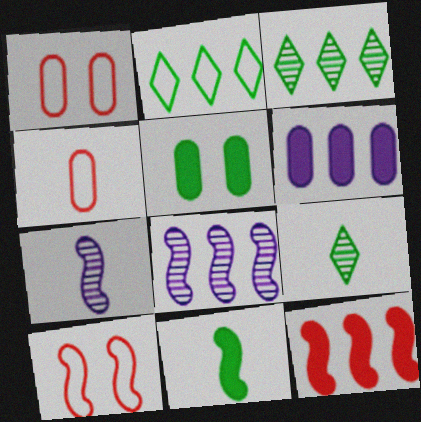[[6, 9, 10], 
[8, 10, 11]]